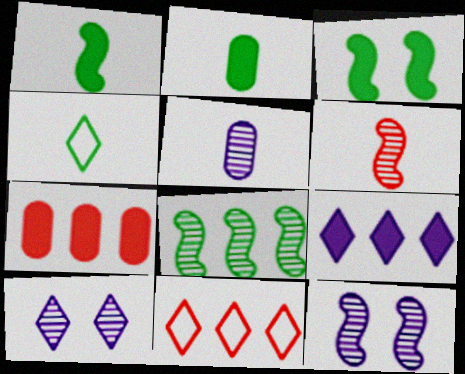[[2, 11, 12], 
[3, 5, 11], 
[4, 7, 12], 
[6, 8, 12]]